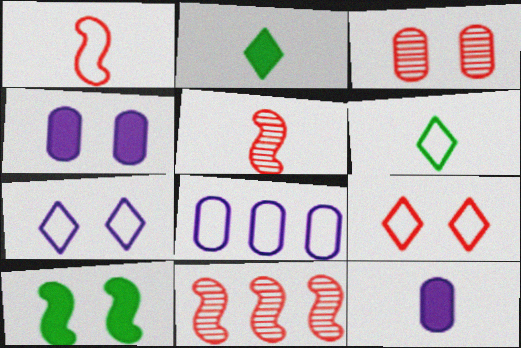[[3, 7, 10], 
[4, 6, 11], 
[5, 6, 12]]